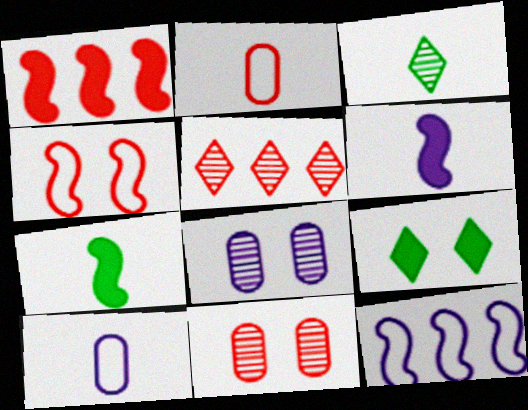[[2, 3, 6], 
[4, 8, 9]]